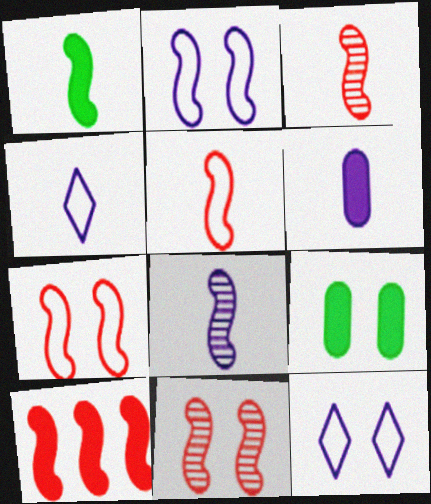[[1, 5, 8], 
[3, 7, 10], 
[4, 6, 8], 
[5, 10, 11], 
[9, 11, 12]]